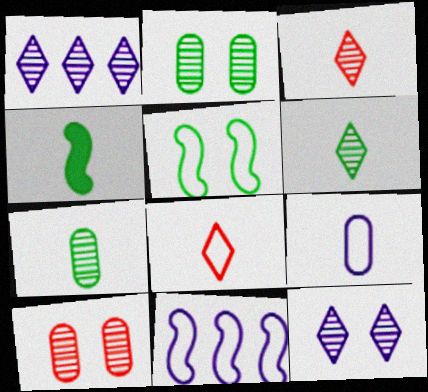[[3, 4, 9]]